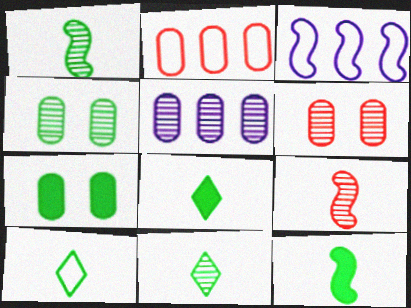[[3, 6, 8], 
[8, 10, 11]]